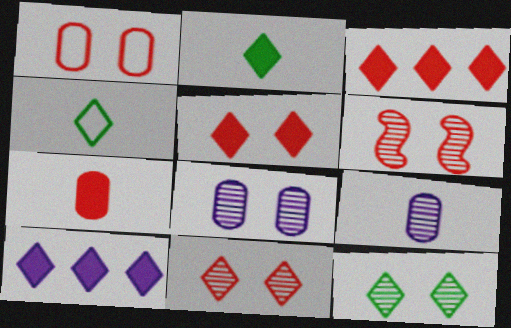[[1, 5, 6], 
[2, 5, 10], 
[4, 10, 11], 
[6, 8, 12]]